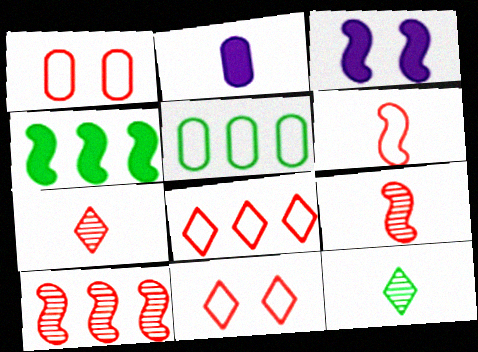[[1, 6, 8], 
[2, 6, 12], 
[3, 5, 7]]